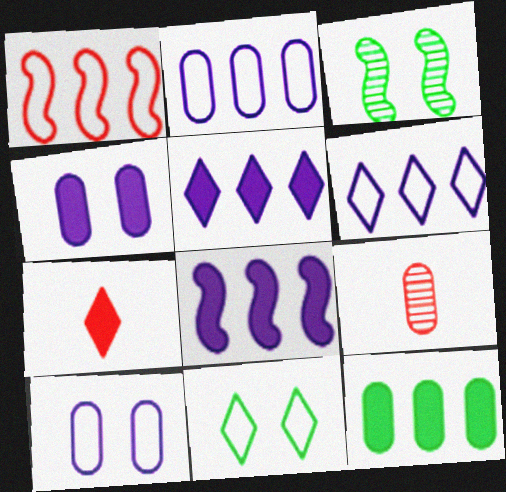[[2, 3, 7], 
[8, 9, 11], 
[9, 10, 12]]